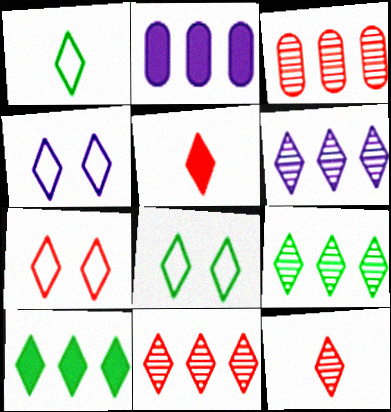[[4, 5, 9], 
[4, 7, 8], 
[4, 10, 12], 
[5, 6, 8], 
[5, 7, 11], 
[6, 9, 11]]